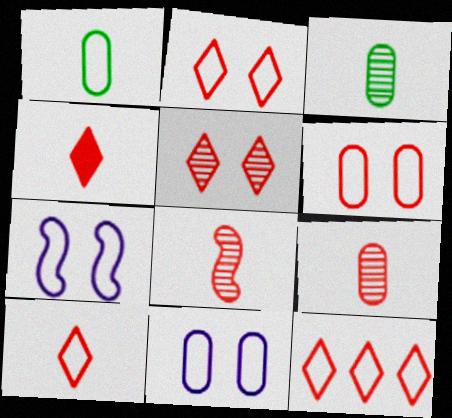[[1, 7, 12], 
[2, 10, 12], 
[4, 5, 12]]